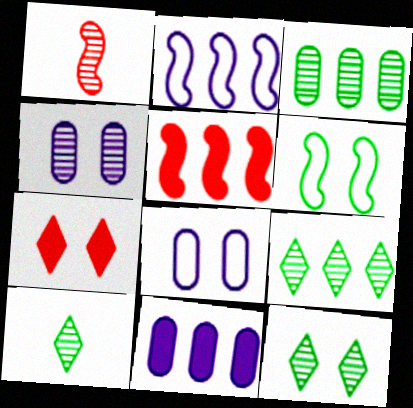[[1, 4, 9], 
[4, 6, 7], 
[5, 8, 10], 
[9, 10, 12]]